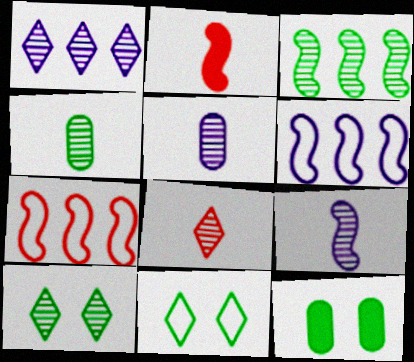[[1, 8, 10], 
[3, 4, 10], 
[4, 8, 9], 
[6, 8, 12]]